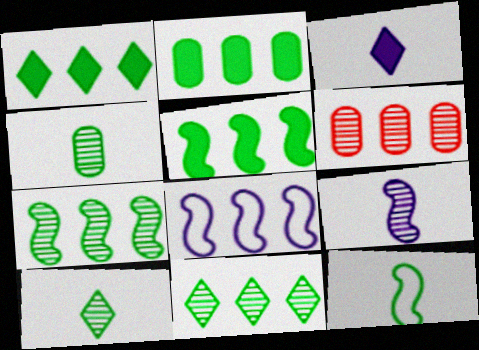[[1, 2, 5], 
[1, 6, 8]]